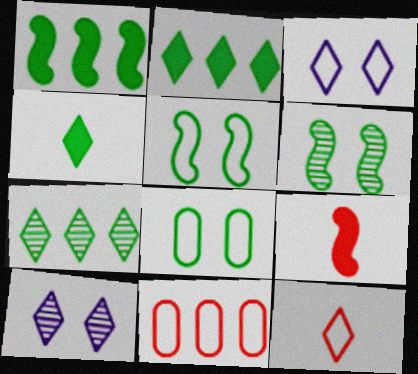[[2, 10, 12]]